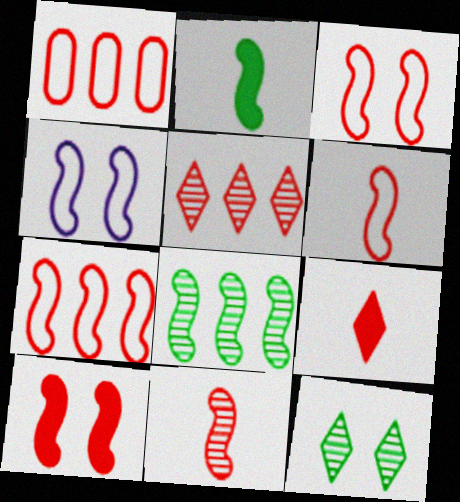[[3, 6, 7], 
[7, 10, 11]]